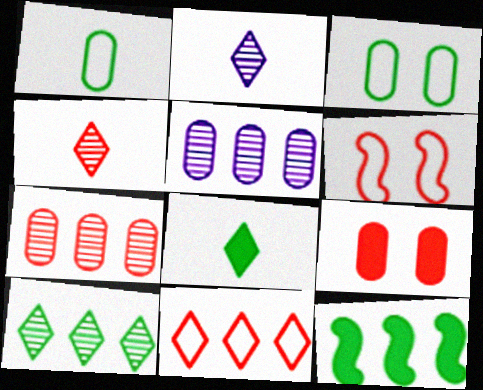[[1, 5, 9], 
[5, 6, 8], 
[5, 11, 12]]